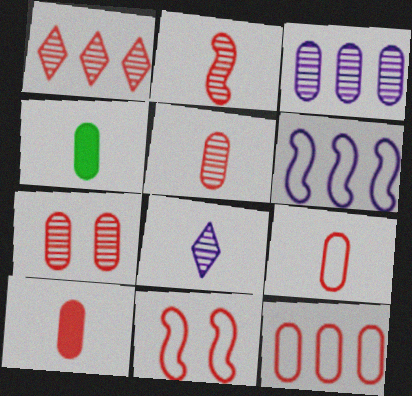[[1, 2, 7], 
[1, 10, 11], 
[5, 9, 10], 
[7, 10, 12]]